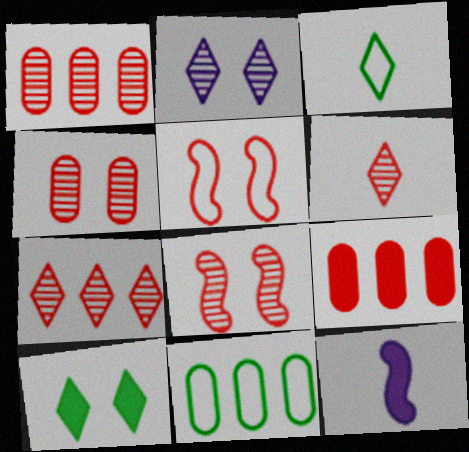[[1, 6, 8], 
[5, 6, 9], 
[9, 10, 12]]